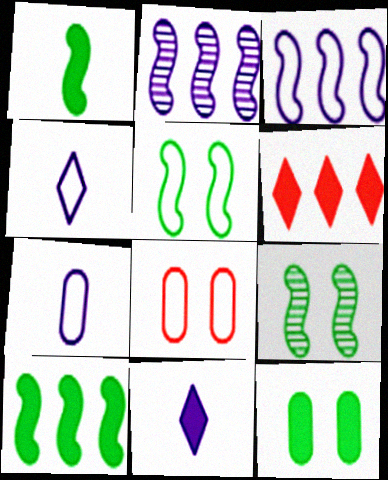[[6, 7, 9]]